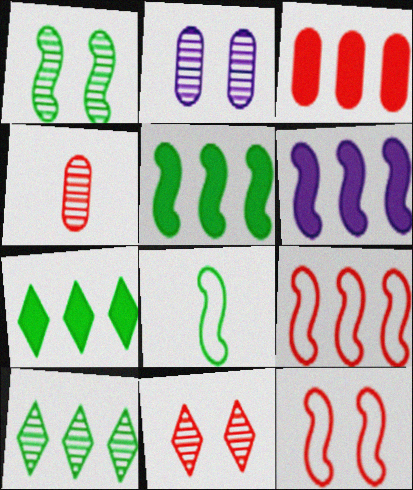[[1, 2, 11], 
[1, 5, 8], 
[3, 6, 7]]